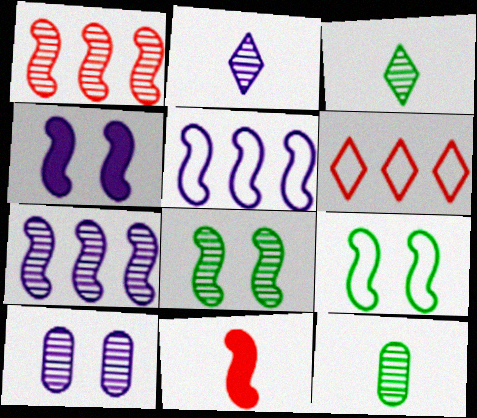[[1, 3, 10], 
[2, 7, 10], 
[4, 6, 12], 
[5, 8, 11], 
[7, 9, 11]]